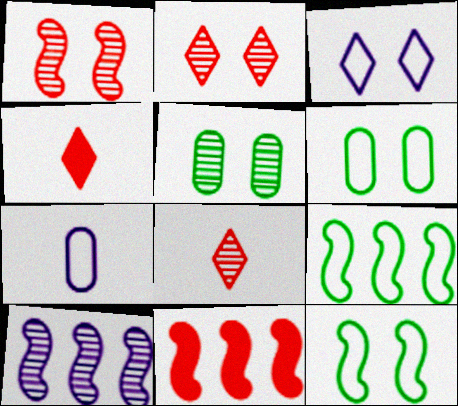[[4, 6, 10], 
[5, 8, 10], 
[9, 10, 11]]